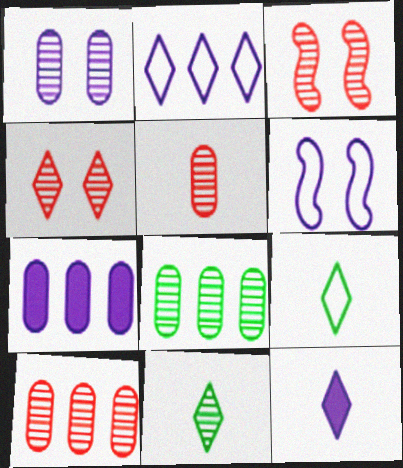[[1, 5, 8], 
[3, 7, 9]]